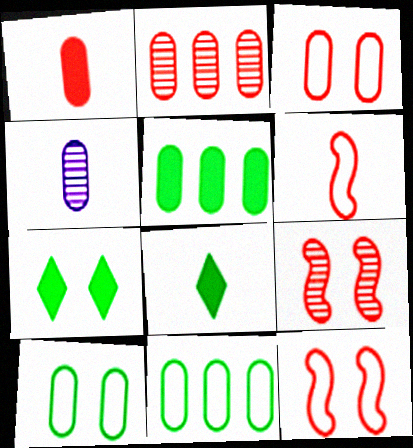[[1, 2, 3], 
[3, 4, 5], 
[4, 6, 8]]